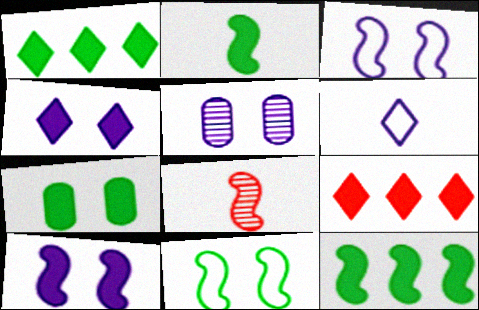[[1, 2, 7], 
[3, 4, 5], 
[3, 8, 12]]